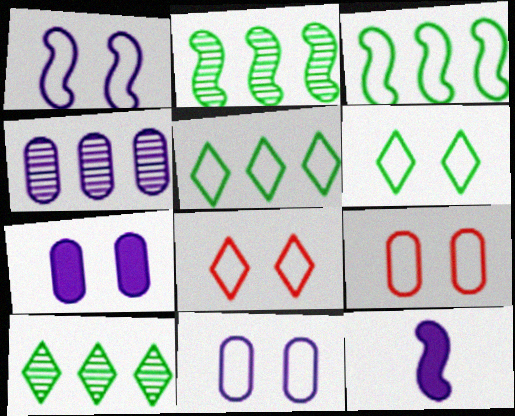[[1, 6, 9], 
[9, 10, 12]]